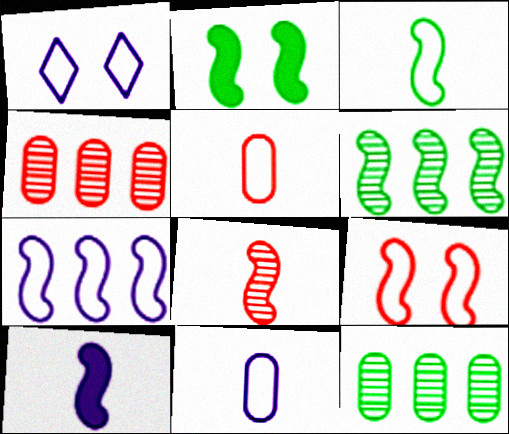[[1, 7, 11], 
[2, 3, 6], 
[2, 7, 8], 
[3, 7, 9], 
[3, 8, 10], 
[6, 9, 10]]